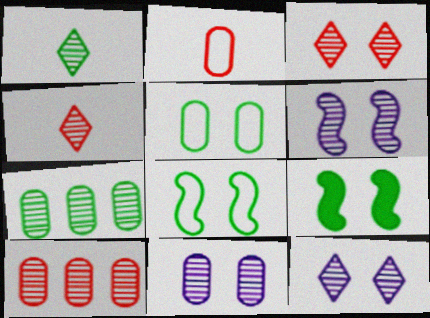[[1, 6, 10], 
[4, 6, 7], 
[6, 11, 12]]